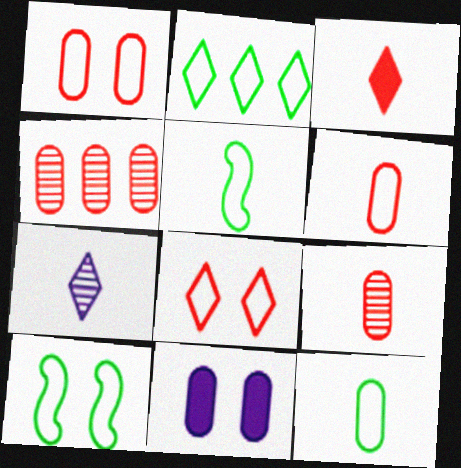[[2, 10, 12], 
[4, 11, 12]]